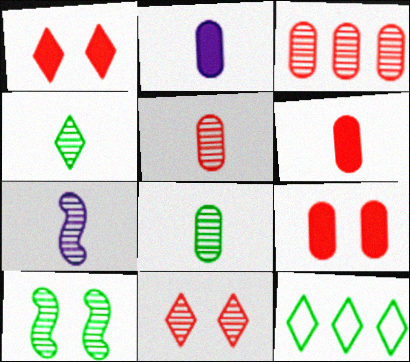[[4, 5, 7], 
[7, 9, 12]]